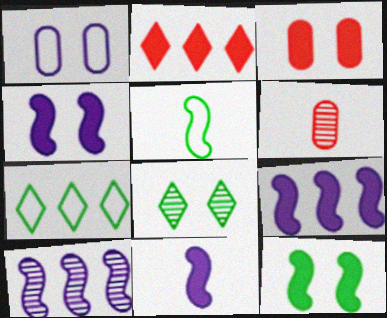[[4, 6, 7], 
[4, 9, 11], 
[6, 8, 10]]